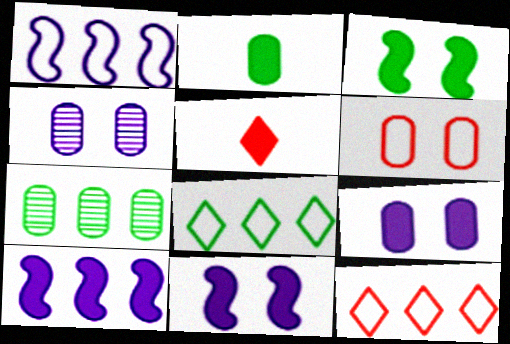[[7, 10, 12]]